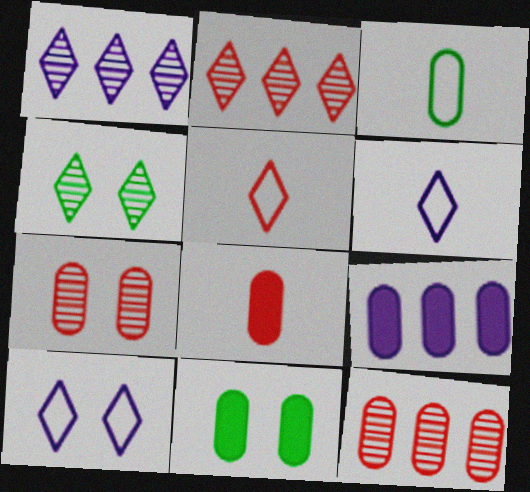[[3, 7, 9], 
[8, 9, 11]]